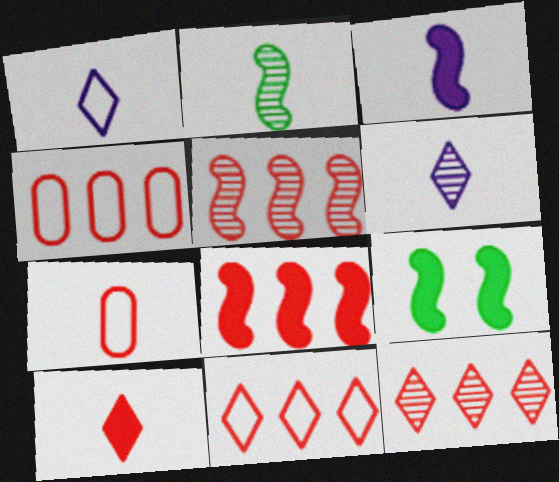[[3, 8, 9], 
[4, 6, 9], 
[4, 8, 12]]